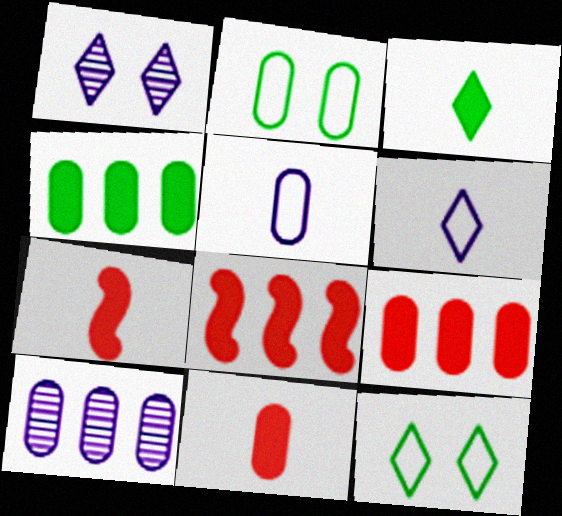[[2, 10, 11], 
[7, 10, 12]]